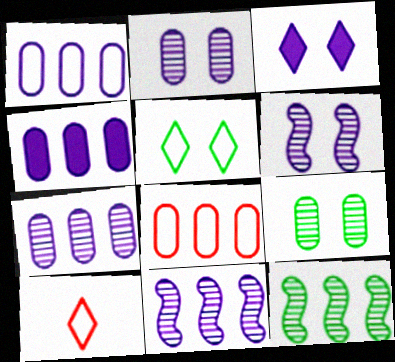[[1, 4, 7]]